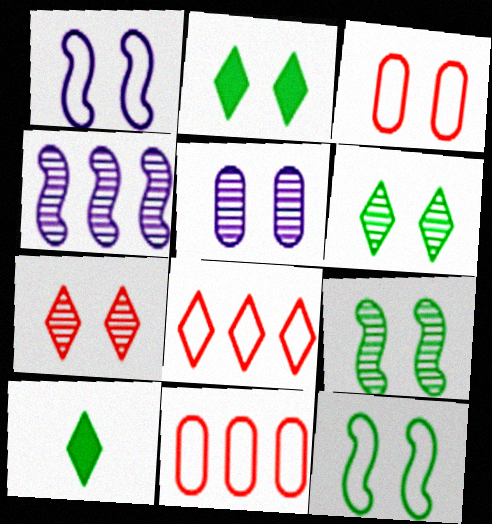[[3, 4, 10], 
[5, 7, 9]]